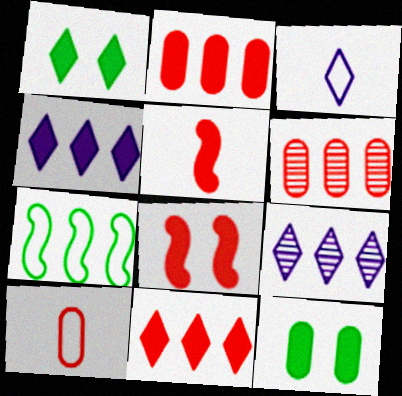[[2, 7, 9], 
[4, 5, 12], 
[4, 6, 7]]